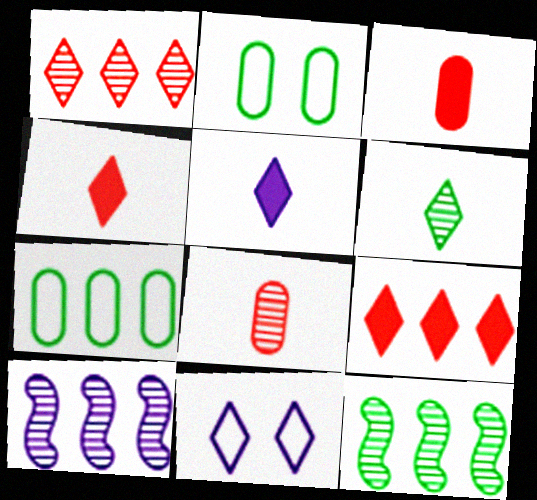[[2, 4, 10], 
[3, 11, 12], 
[6, 9, 11], 
[7, 9, 10]]